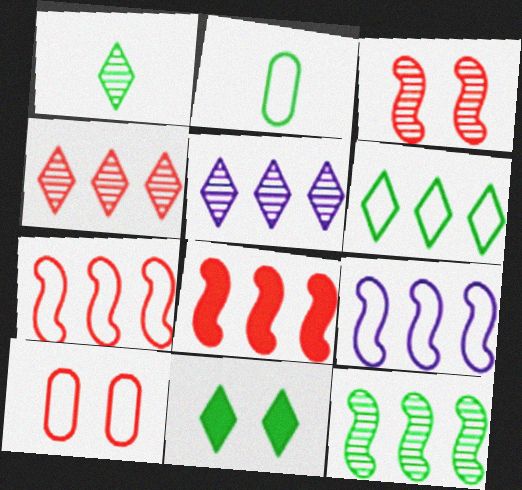[[1, 6, 11], 
[2, 11, 12], 
[8, 9, 12]]